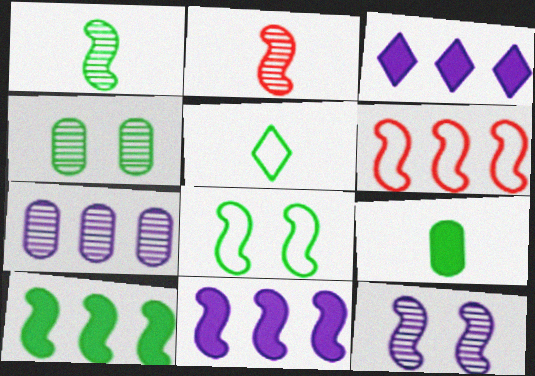[[1, 5, 9], 
[1, 8, 10], 
[2, 8, 11], 
[4, 5, 10]]